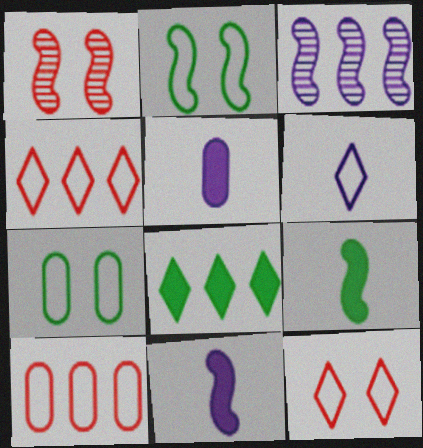[[2, 6, 10], 
[3, 8, 10]]